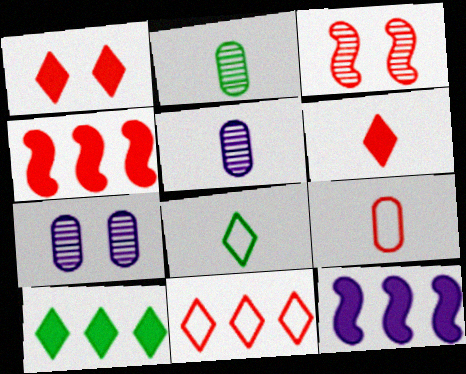[[4, 7, 8]]